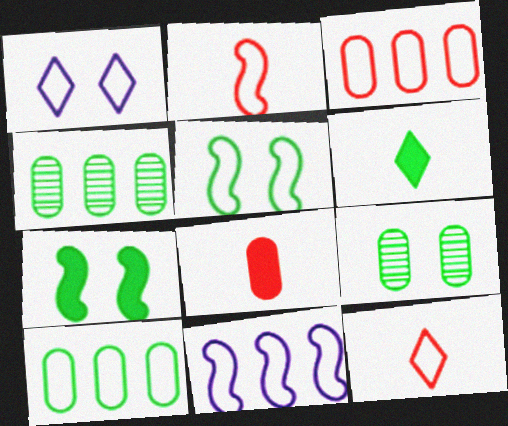[[1, 2, 10], 
[2, 5, 11], 
[4, 5, 6]]